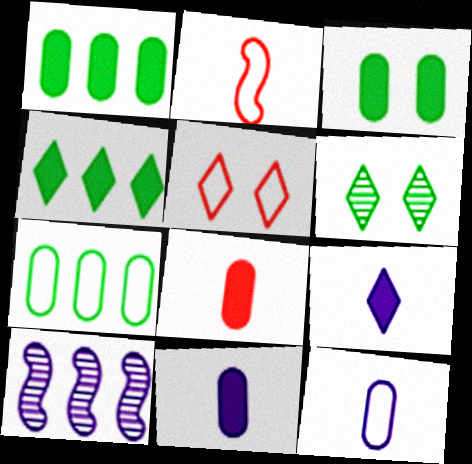[]